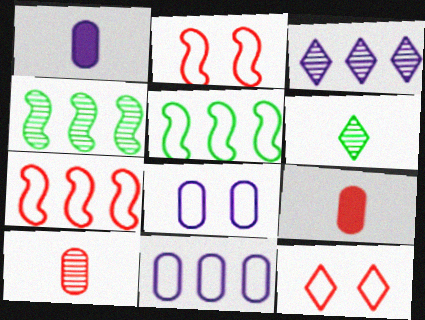[[1, 4, 12]]